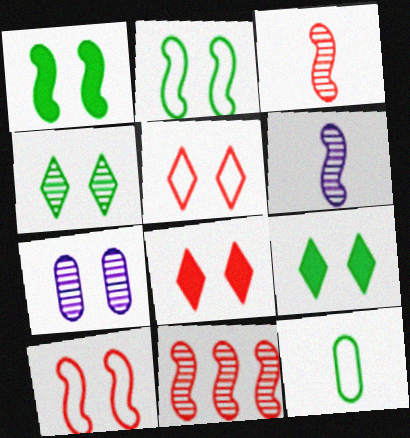[[1, 5, 7], 
[2, 7, 8], 
[7, 9, 10]]